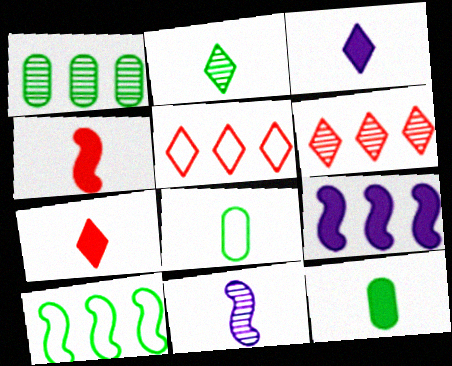[[1, 5, 9], 
[3, 4, 12], 
[7, 8, 11]]